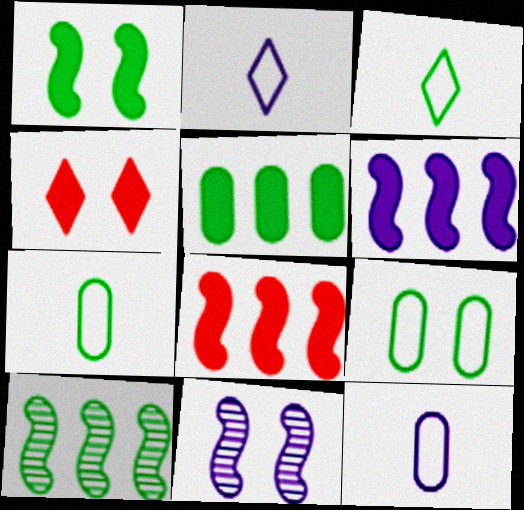[[4, 9, 11], 
[4, 10, 12]]